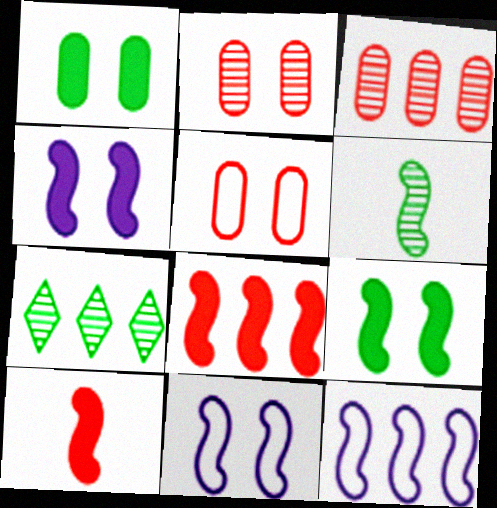[[6, 8, 11]]